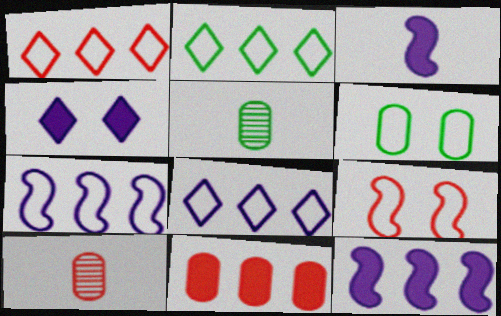[[1, 2, 8]]